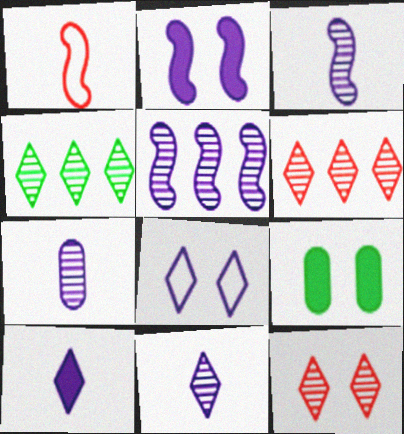[[3, 7, 11], 
[4, 11, 12]]